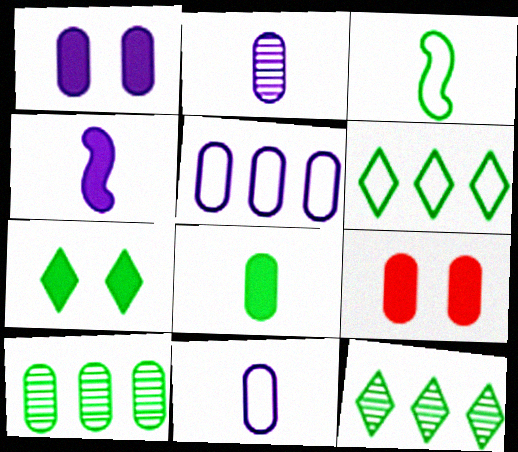[[1, 2, 5], 
[3, 7, 10], 
[9, 10, 11]]